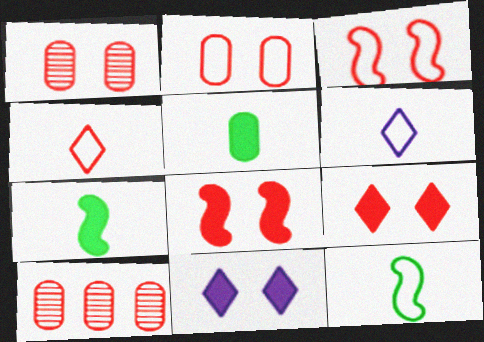[[1, 3, 9], 
[4, 8, 10], 
[10, 11, 12]]